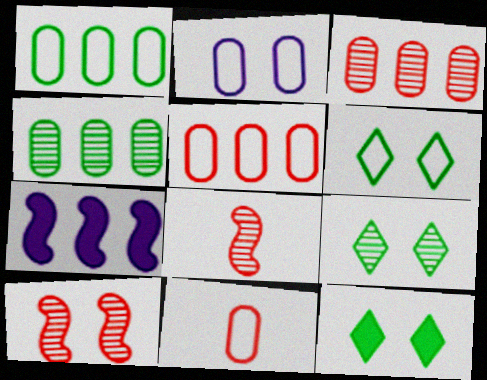[[1, 2, 11], 
[2, 10, 12], 
[6, 9, 12], 
[7, 9, 11]]